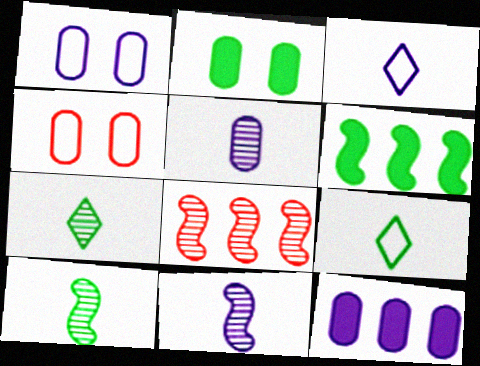[[1, 5, 12], 
[2, 3, 8]]